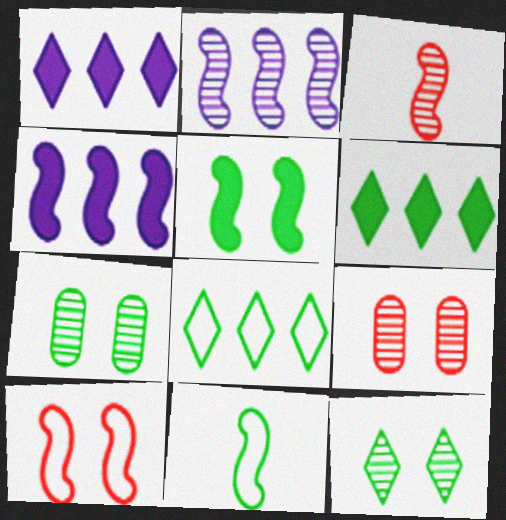[[1, 9, 11], 
[6, 7, 11]]